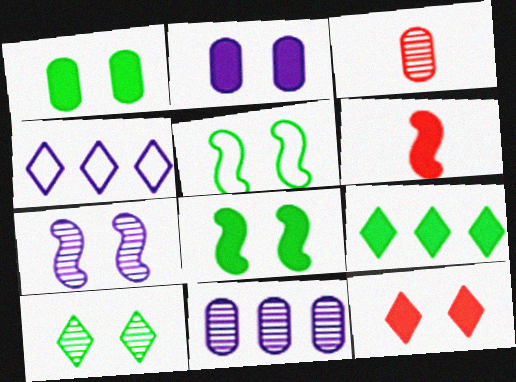[[1, 5, 10], 
[2, 6, 9], 
[2, 8, 12], 
[3, 4, 8]]